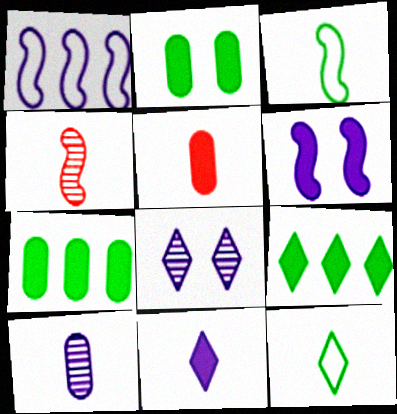[[5, 6, 9]]